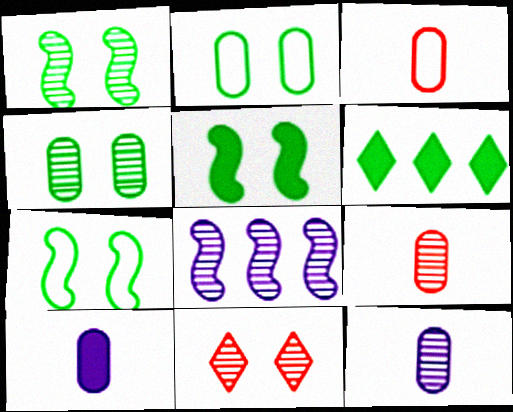[[1, 5, 7]]